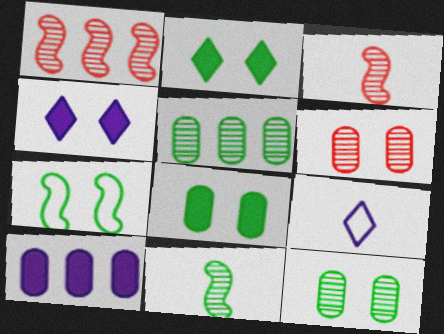[[1, 8, 9], 
[2, 7, 12], 
[4, 6, 7]]